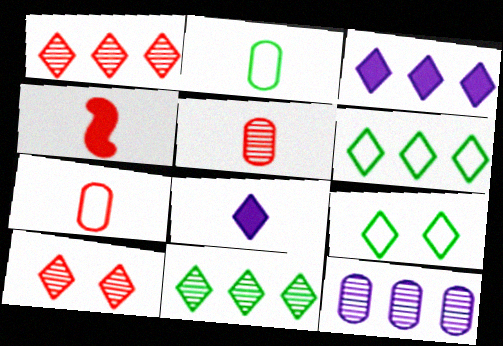[[1, 3, 6], 
[1, 8, 9], 
[4, 9, 12], 
[6, 8, 10]]